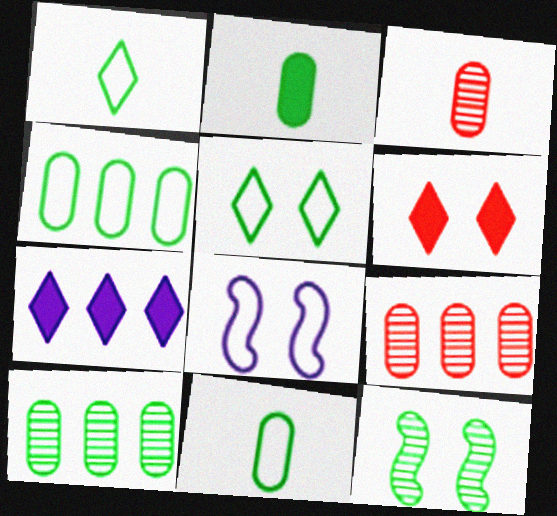[]